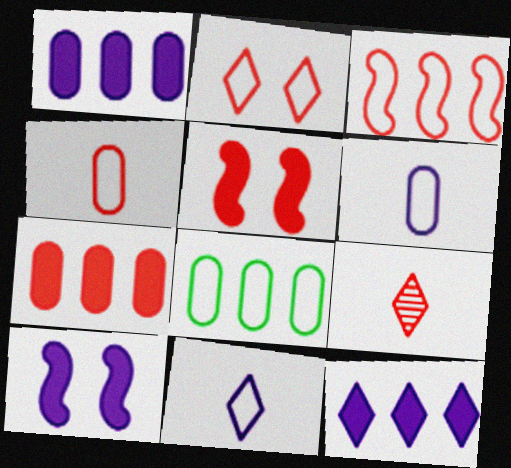[[2, 3, 4], 
[8, 9, 10]]